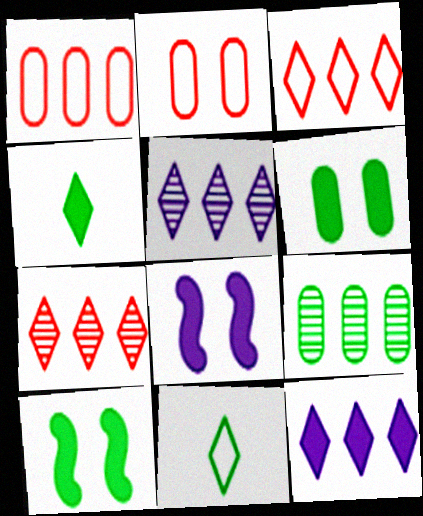[[9, 10, 11]]